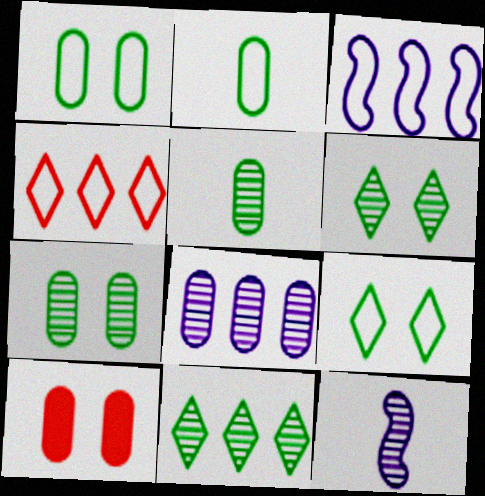[[2, 8, 10]]